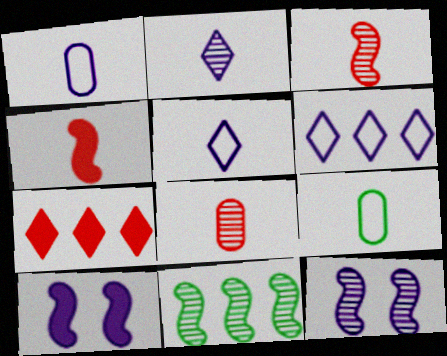[[2, 4, 9], 
[3, 11, 12], 
[7, 9, 12]]